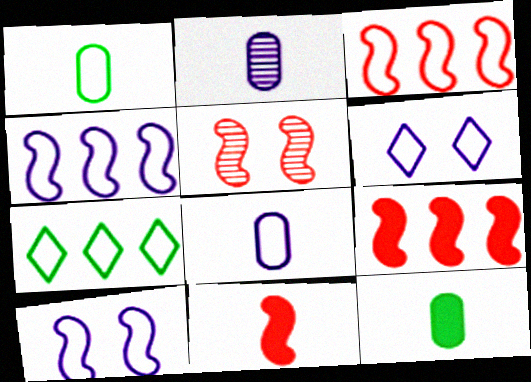[[1, 3, 6], 
[3, 5, 11], 
[4, 6, 8]]